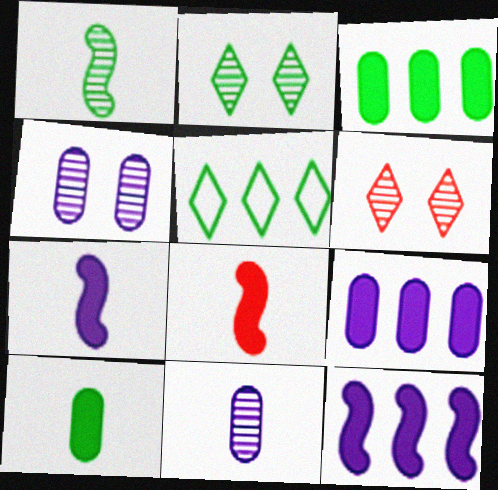[[4, 5, 8]]